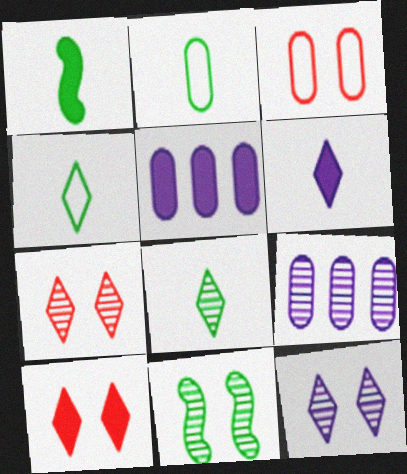[[1, 2, 8], 
[1, 5, 10]]